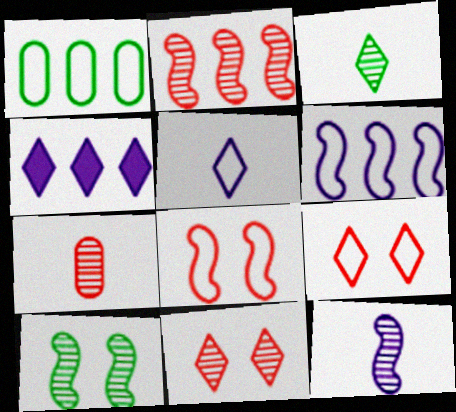[[1, 2, 4], 
[1, 5, 8], 
[2, 7, 11], 
[2, 10, 12], 
[3, 4, 9], 
[3, 7, 12]]